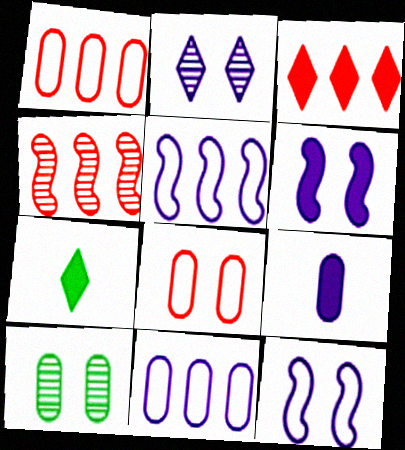[[1, 3, 4], 
[1, 9, 10], 
[2, 5, 9]]